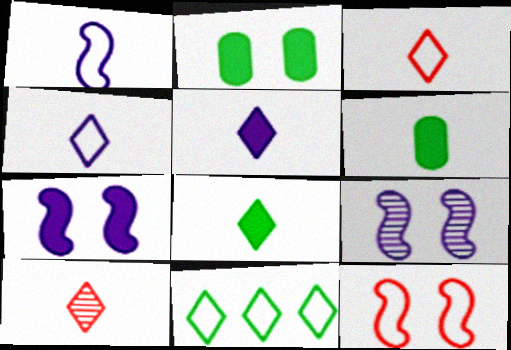[[1, 6, 10], 
[4, 8, 10]]